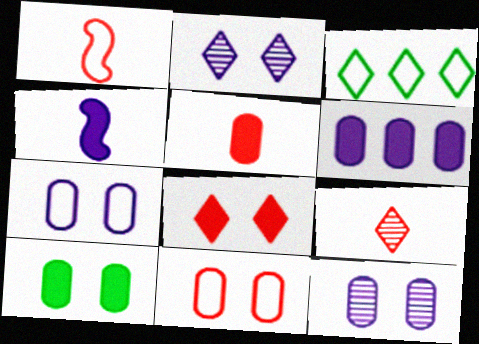[[1, 3, 7], 
[1, 5, 9], 
[5, 6, 10], 
[10, 11, 12]]